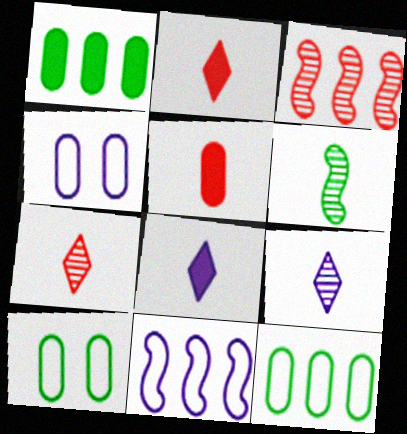[[3, 8, 10]]